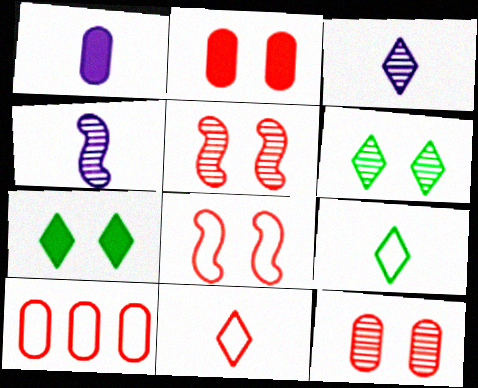[[4, 7, 10], 
[8, 10, 11]]